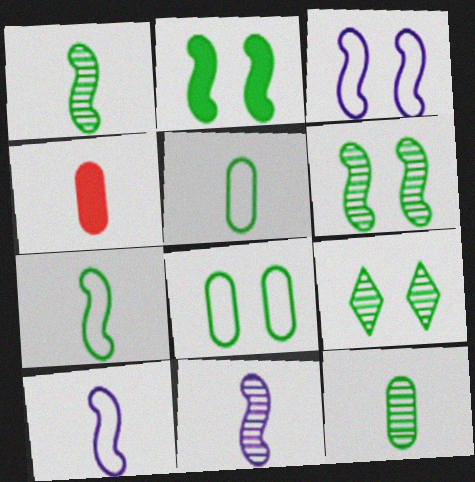[[2, 8, 9]]